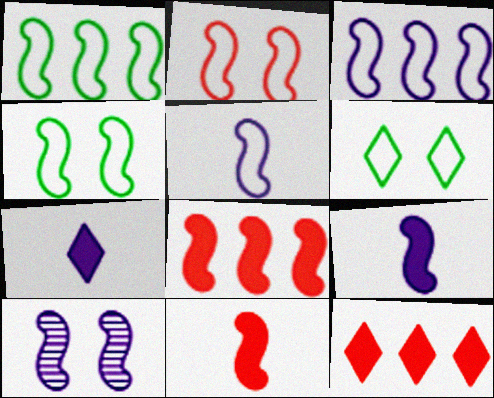[[1, 2, 5], 
[1, 10, 11], 
[3, 9, 10]]